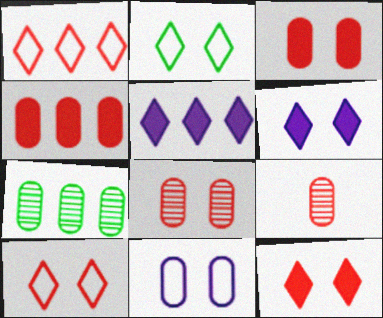[]